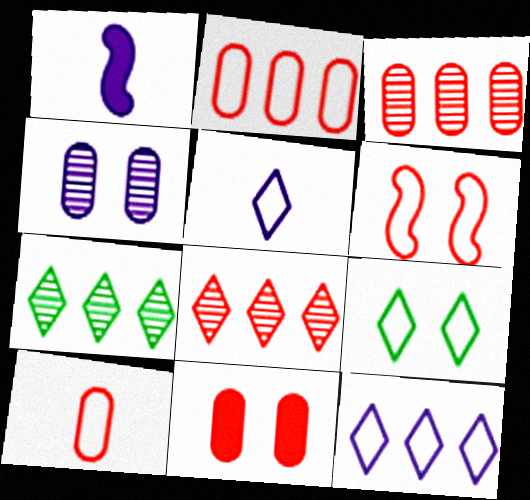[[1, 3, 9], 
[1, 4, 12], 
[3, 10, 11]]